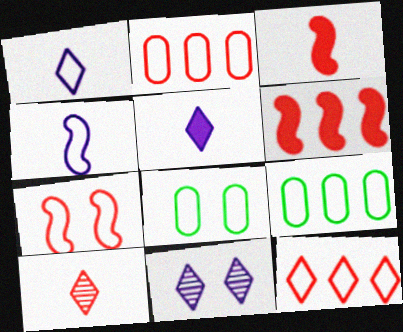[[1, 7, 9], 
[3, 9, 11], 
[4, 8, 12]]